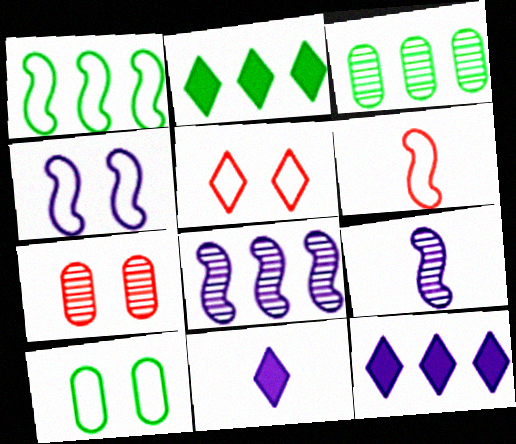[[1, 2, 3], 
[1, 4, 6], 
[1, 7, 11], 
[4, 5, 10]]